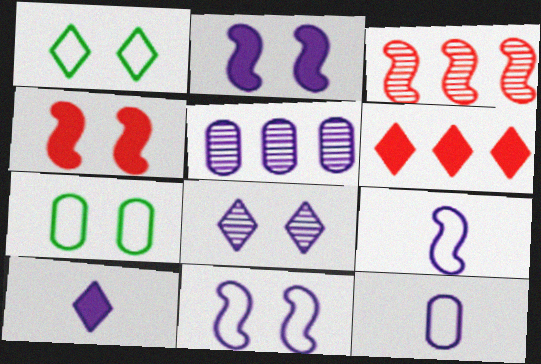[[3, 7, 10], 
[4, 7, 8], 
[5, 10, 11]]